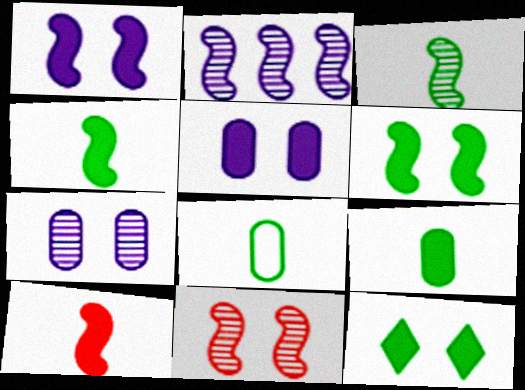[[2, 3, 11]]